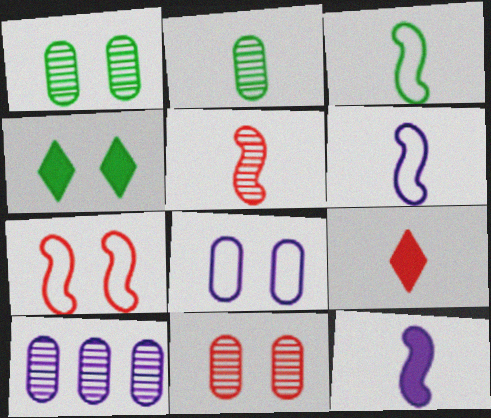[[2, 6, 9], 
[2, 10, 11], 
[3, 5, 12]]